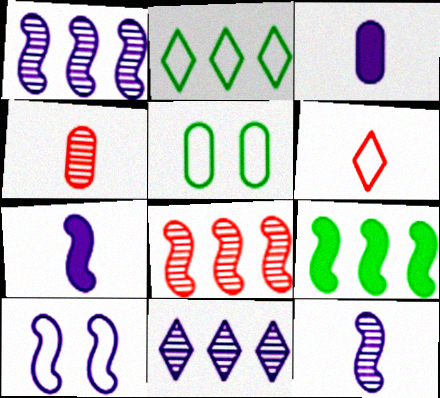[[1, 7, 10], 
[3, 10, 11]]